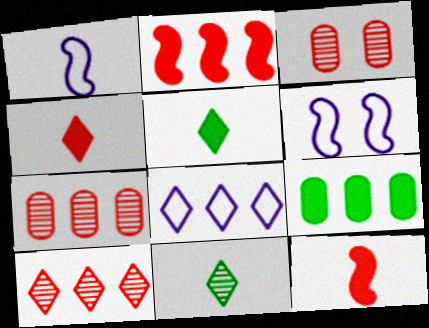[[5, 6, 7]]